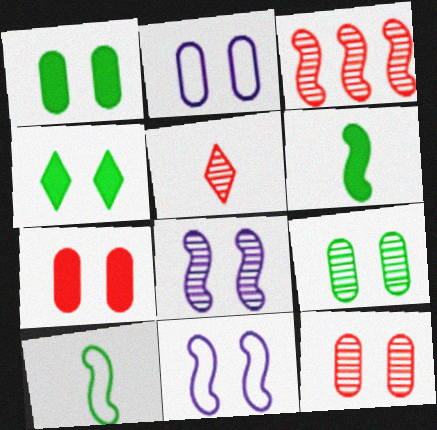[[1, 2, 12], 
[2, 7, 9], 
[3, 5, 12], 
[3, 6, 11], 
[4, 11, 12]]